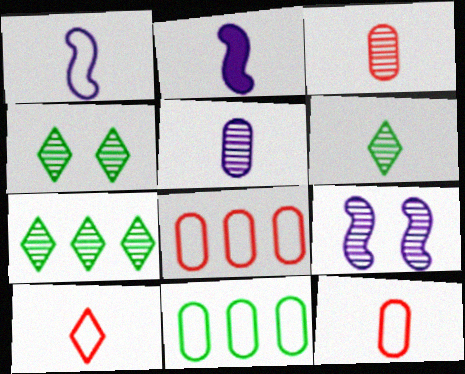[[2, 4, 8], 
[2, 6, 12], 
[3, 7, 9], 
[4, 6, 7]]